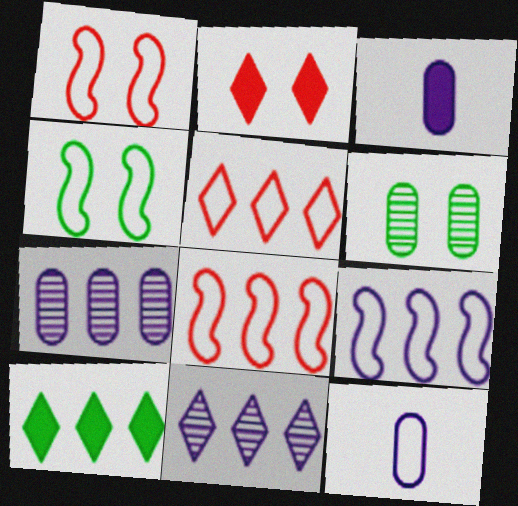[[4, 5, 12], 
[5, 10, 11], 
[7, 8, 10]]